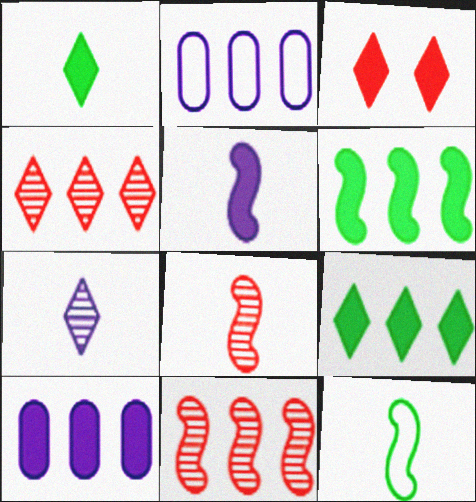[[2, 4, 6], 
[2, 9, 11], 
[5, 8, 12]]